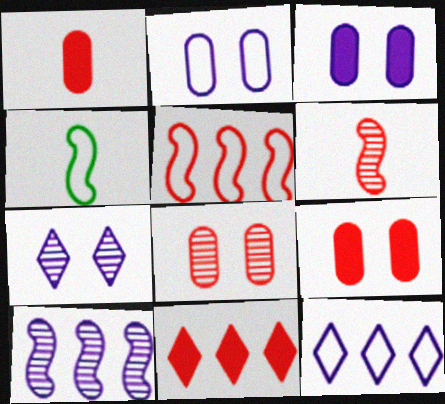[]